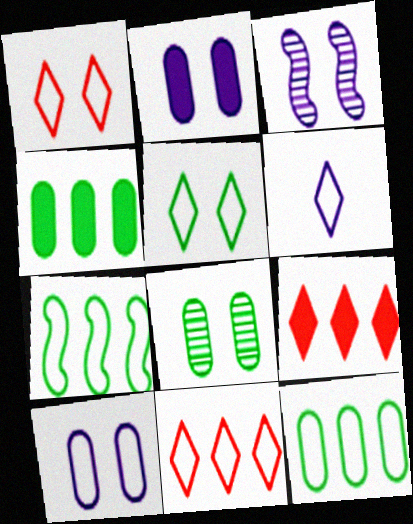[[5, 6, 11]]